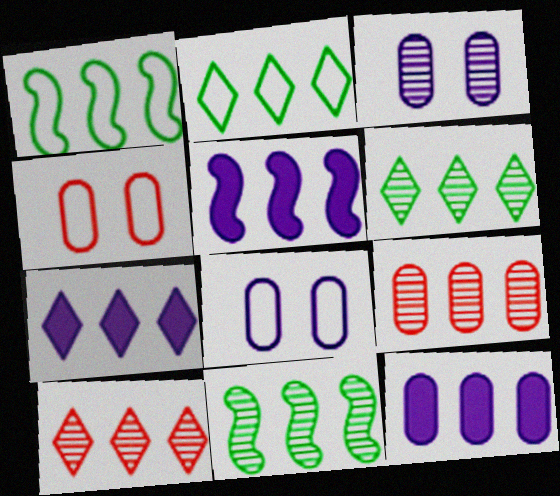[[1, 7, 9], 
[1, 10, 12], 
[2, 5, 9], 
[2, 7, 10], 
[5, 7, 12]]